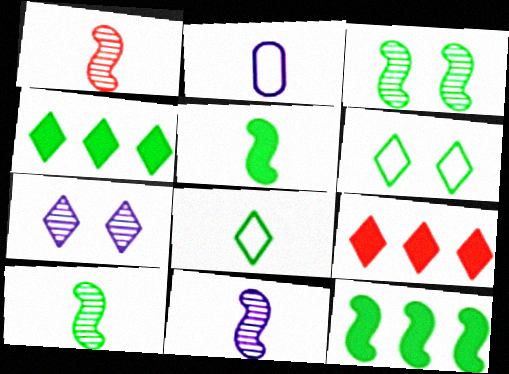[[1, 10, 11], 
[2, 3, 9], 
[7, 8, 9]]